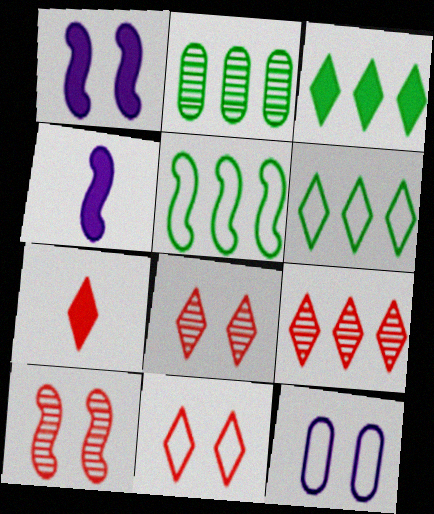[[2, 3, 5], 
[2, 4, 11], 
[4, 5, 10], 
[7, 9, 11]]